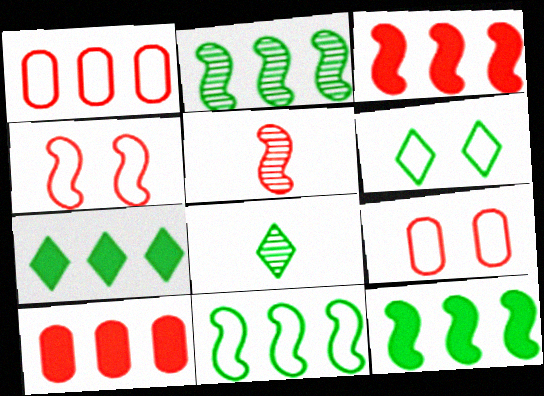[[2, 11, 12], 
[3, 4, 5], 
[6, 7, 8]]